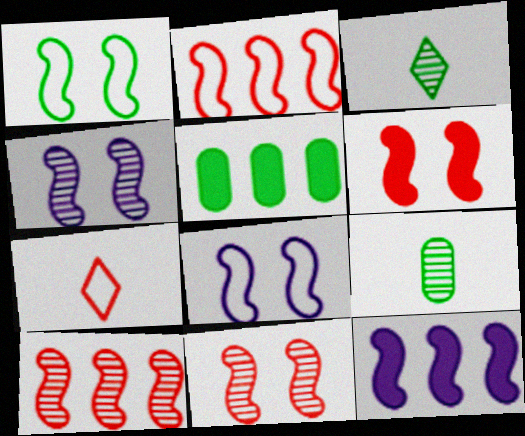[[1, 3, 5], 
[1, 4, 6], 
[4, 5, 7]]